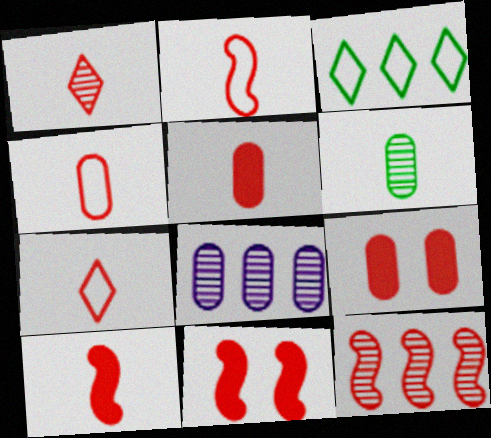[[1, 2, 5], 
[1, 4, 10], 
[2, 4, 7], 
[2, 11, 12], 
[7, 9, 12]]